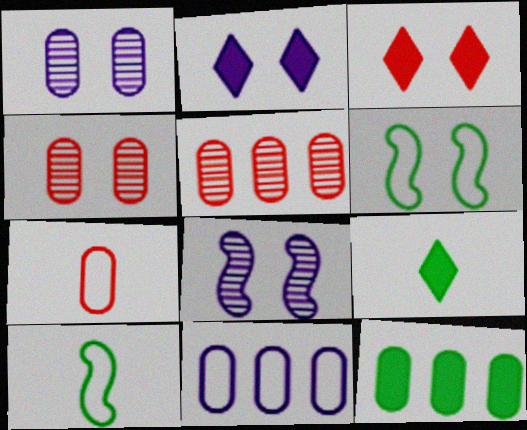[[1, 3, 6], 
[1, 7, 12], 
[2, 4, 6], 
[2, 5, 10], 
[5, 11, 12]]